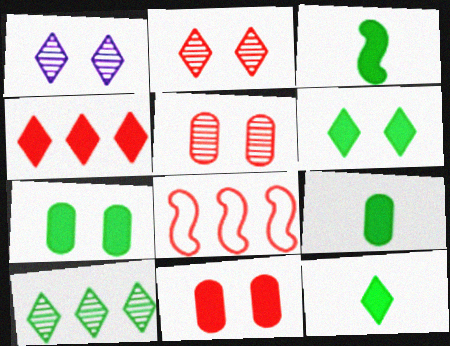[[1, 8, 9], 
[3, 9, 12]]